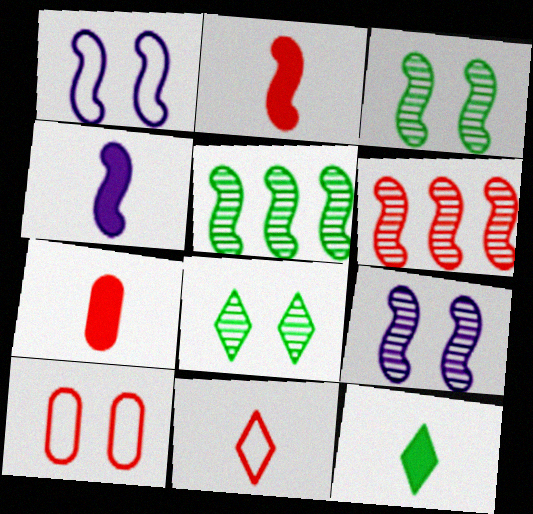[[1, 2, 5], 
[4, 7, 12]]